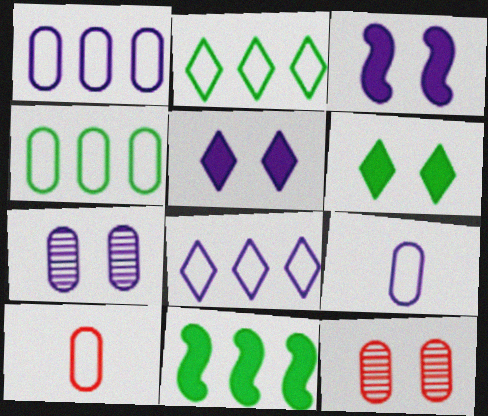[]